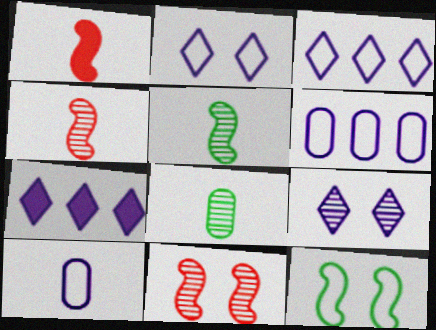[]